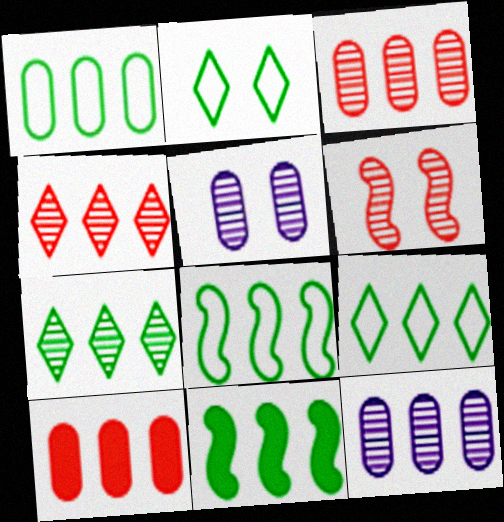[[1, 7, 11], 
[1, 8, 9], 
[1, 10, 12]]